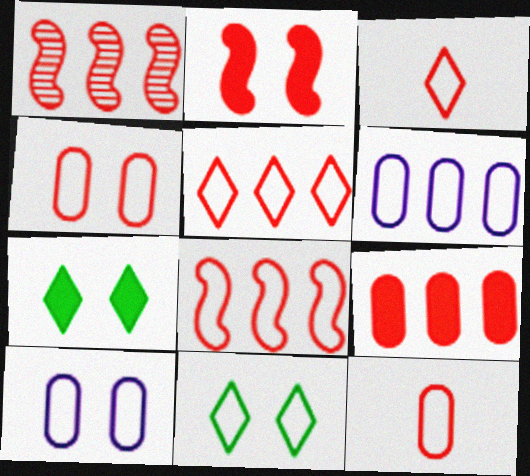[[1, 5, 9], 
[3, 4, 8]]